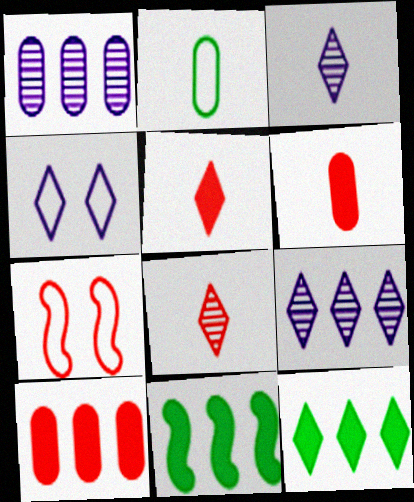[[4, 8, 12], 
[7, 8, 10]]